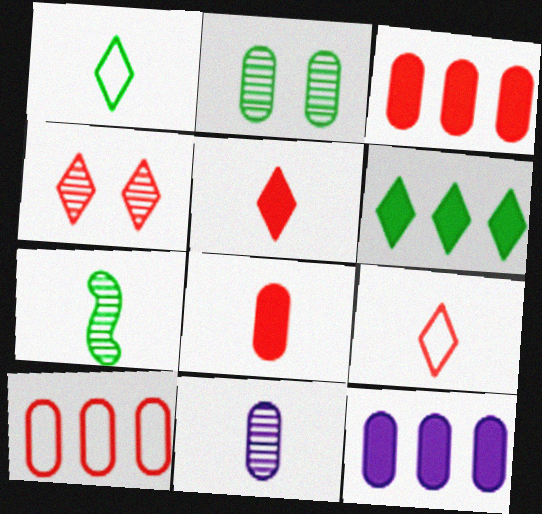[]